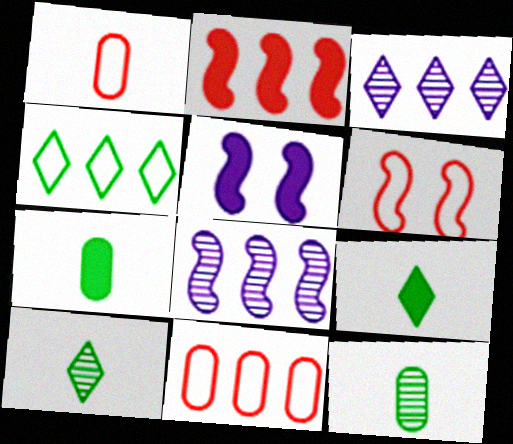[[3, 6, 7], 
[5, 10, 11]]